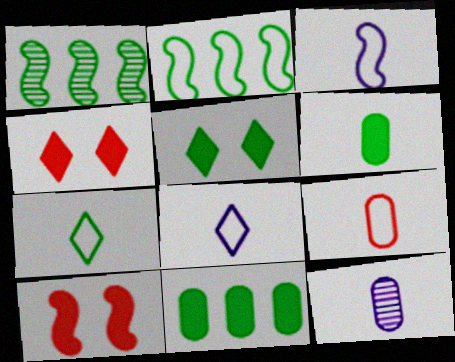[[1, 3, 10], 
[2, 4, 12], 
[3, 7, 9], 
[6, 9, 12]]